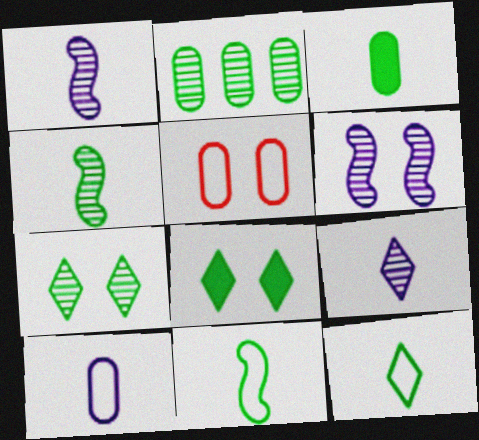[[2, 4, 7], 
[2, 8, 11], 
[3, 4, 12], 
[5, 6, 8]]